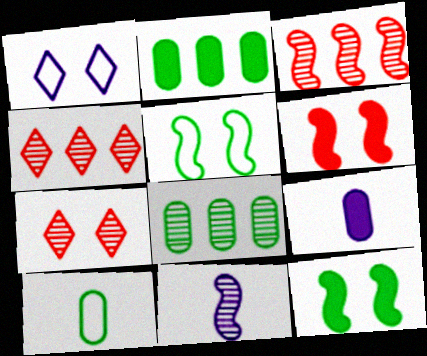[[4, 5, 9], 
[7, 8, 11]]